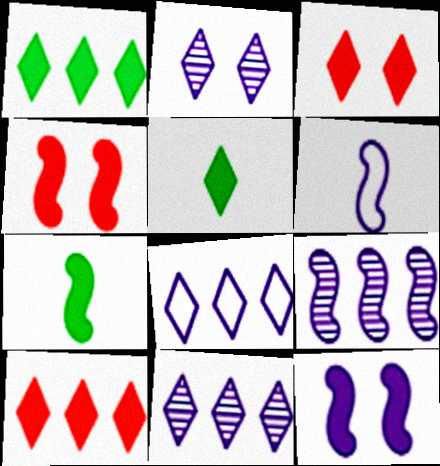[[6, 9, 12]]